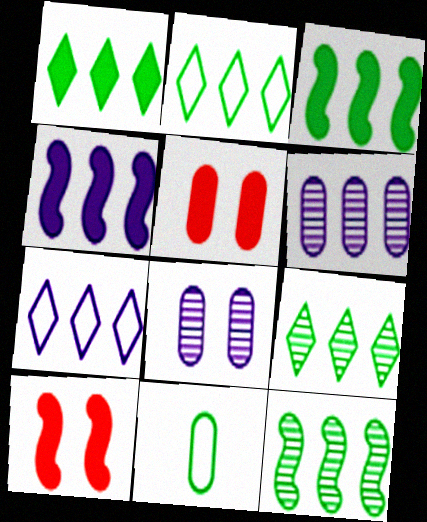[[1, 2, 9], 
[4, 6, 7], 
[5, 6, 11]]